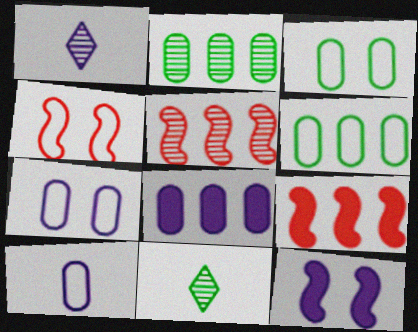[[1, 3, 9], 
[4, 8, 11], 
[7, 9, 11]]